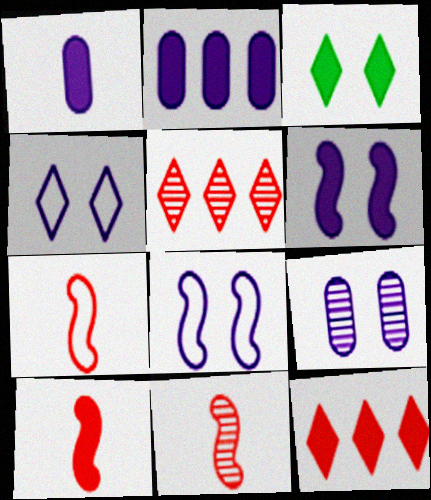[[2, 3, 10], 
[4, 6, 9], 
[7, 10, 11]]